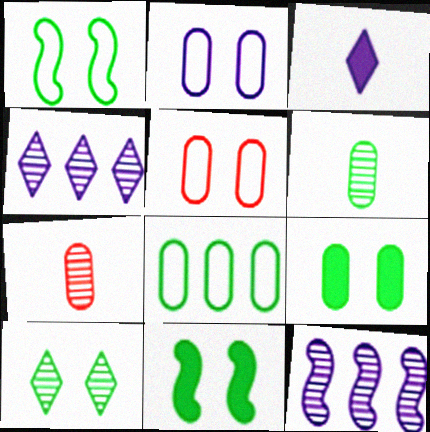[[1, 9, 10], 
[2, 3, 12], 
[6, 8, 9], 
[7, 10, 12]]